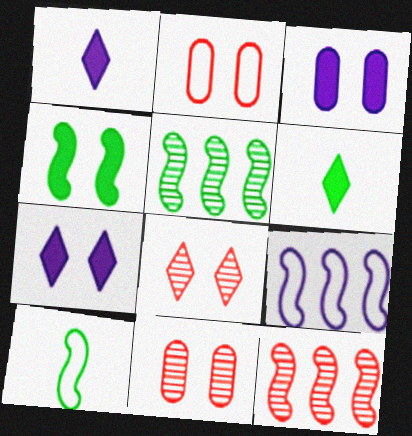[[1, 2, 5], 
[4, 5, 10], 
[6, 9, 11]]